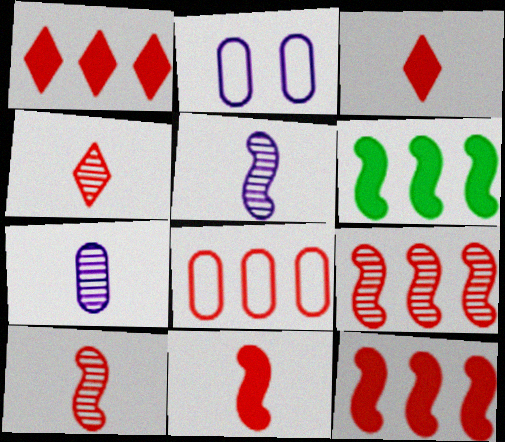[[1, 8, 9], 
[2, 4, 6]]